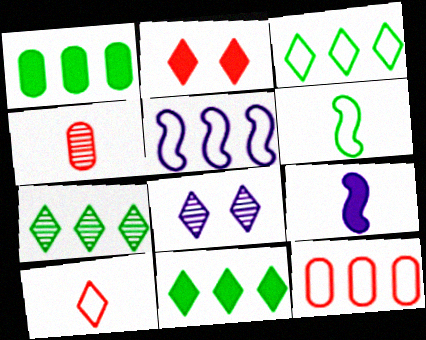[[1, 2, 9], 
[3, 5, 12], 
[3, 7, 11], 
[8, 10, 11]]